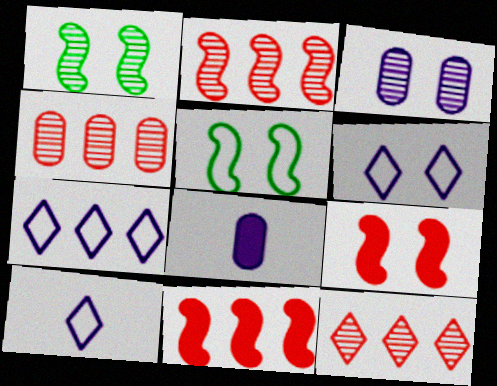[[2, 4, 12], 
[5, 8, 12], 
[6, 7, 10]]